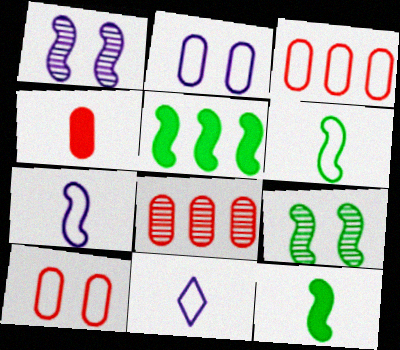[[4, 8, 10], 
[5, 6, 9]]